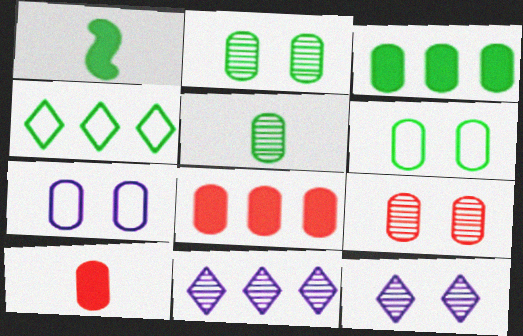[[1, 2, 4], 
[3, 5, 6], 
[5, 7, 8]]